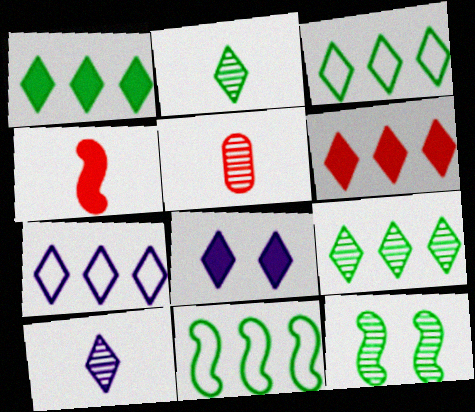[[1, 3, 9], 
[5, 8, 11], 
[6, 7, 9], 
[7, 8, 10]]